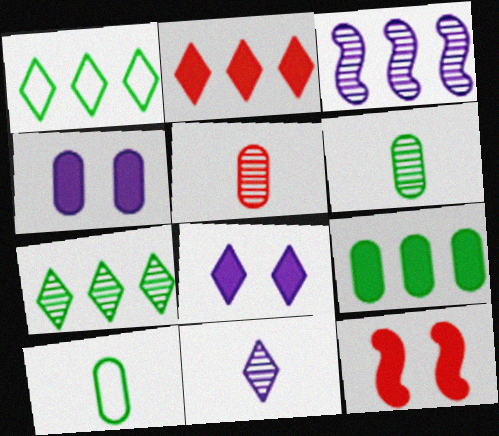[]